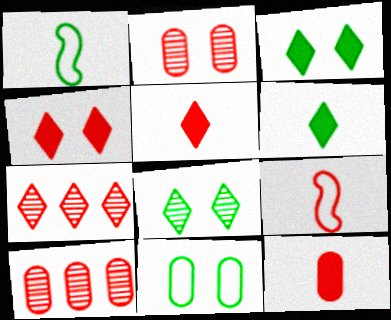[[4, 9, 10]]